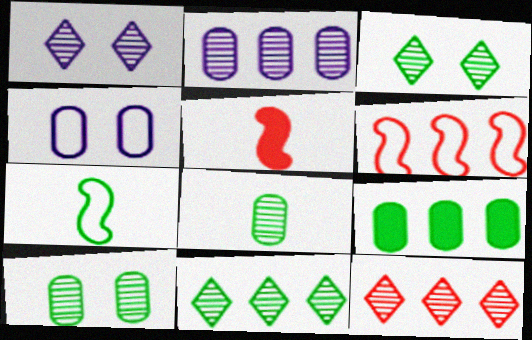[[3, 7, 9], 
[4, 5, 11]]